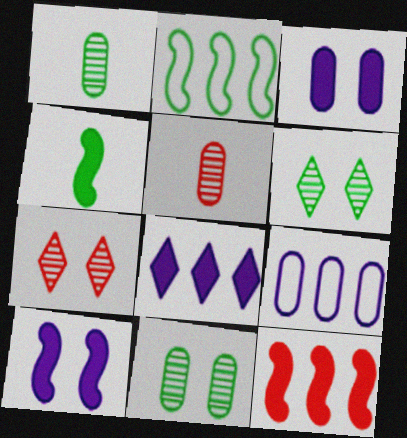[[4, 7, 9], 
[4, 10, 12]]